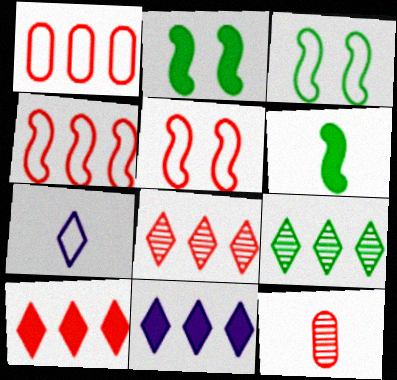[[1, 3, 7], 
[3, 11, 12], 
[5, 10, 12], 
[6, 7, 12]]